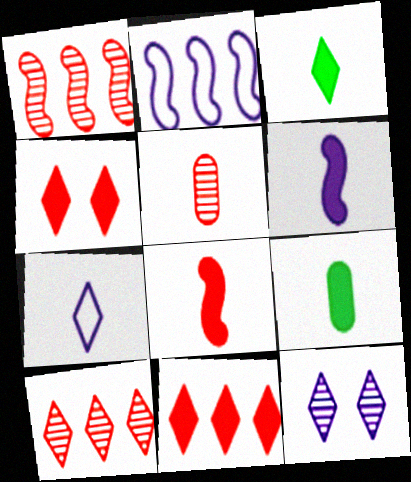[]